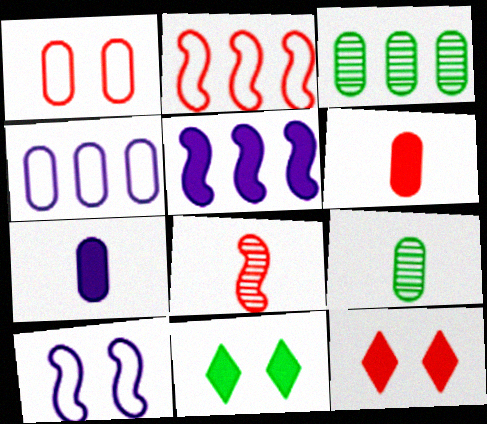[[1, 3, 7], 
[4, 8, 11], 
[5, 6, 11]]